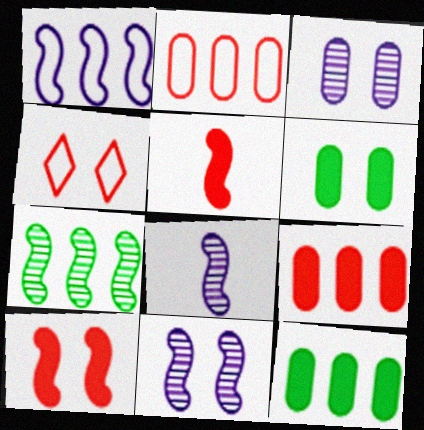[[4, 6, 11], 
[4, 8, 12]]